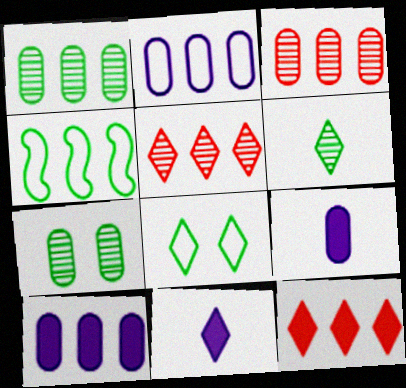[[4, 5, 10], 
[5, 8, 11]]